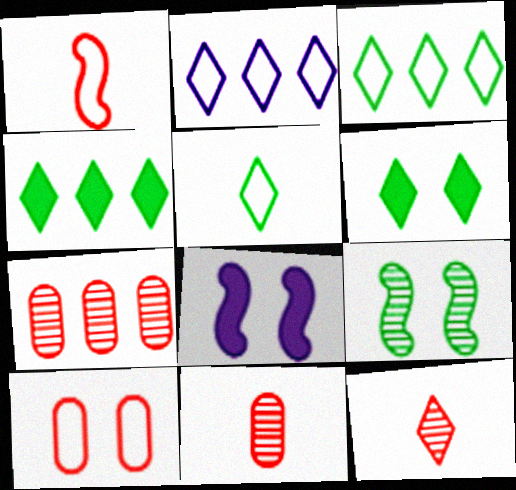[[2, 6, 12], 
[3, 8, 11], 
[5, 7, 8]]